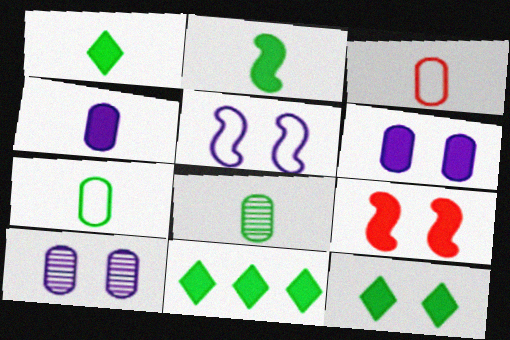[[1, 11, 12], 
[3, 4, 8], 
[4, 9, 11], 
[6, 9, 12]]